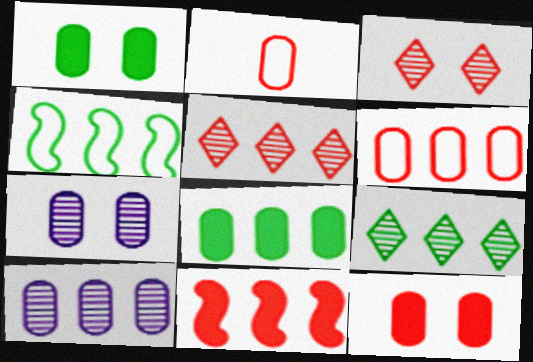[[1, 2, 10], 
[2, 3, 11], 
[2, 7, 8], 
[4, 8, 9], 
[5, 6, 11], 
[6, 8, 10]]